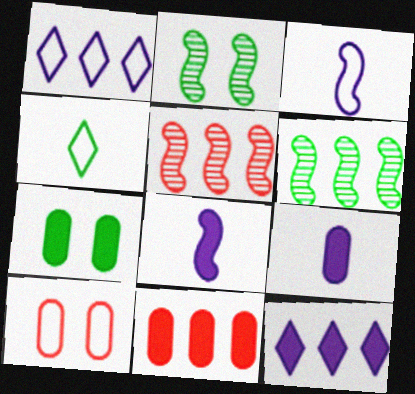[[1, 6, 11], 
[4, 6, 7], 
[7, 9, 11]]